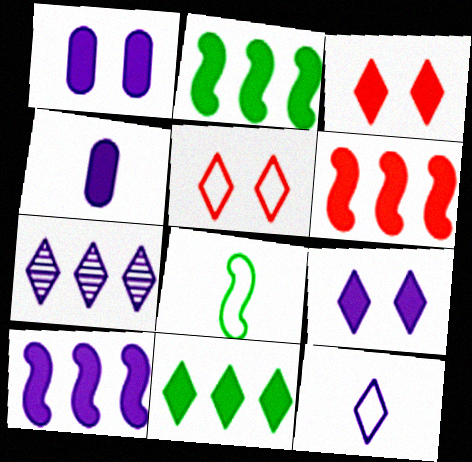[[2, 3, 4], 
[2, 6, 10], 
[4, 9, 10], 
[7, 9, 12]]